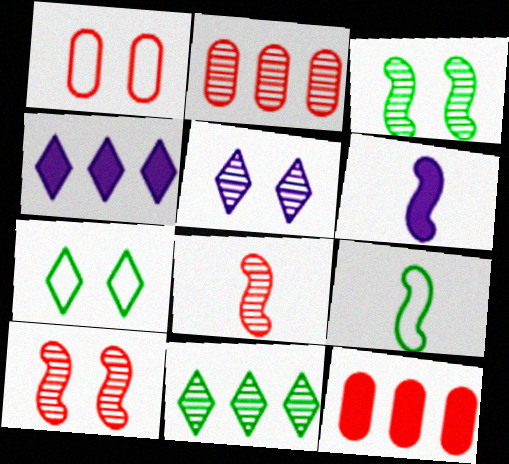[[1, 6, 11], 
[2, 6, 7], 
[5, 9, 12], 
[6, 8, 9]]